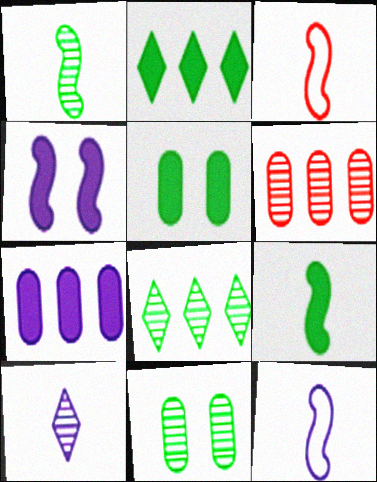[[1, 8, 11], 
[2, 5, 9]]